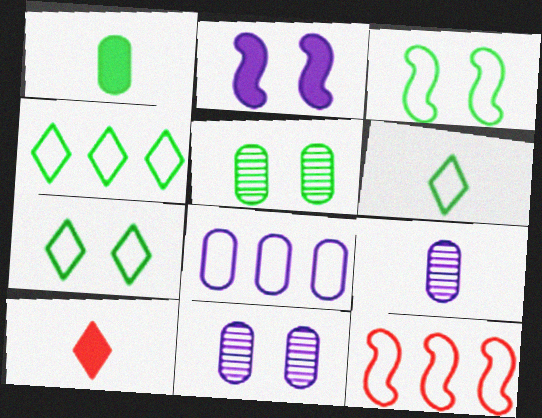[[4, 6, 7], 
[4, 8, 12]]